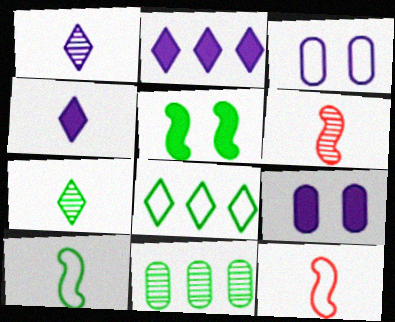[[3, 8, 12], 
[6, 8, 9]]